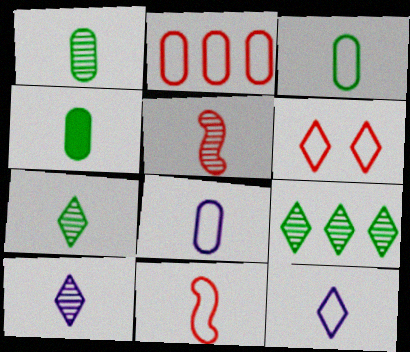[[1, 3, 4], 
[1, 5, 10], 
[2, 6, 11], 
[3, 11, 12], 
[4, 5, 12], 
[4, 10, 11]]